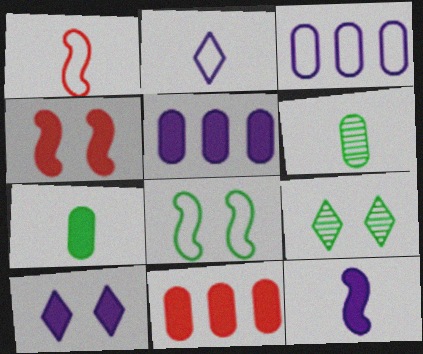[[1, 5, 9], 
[5, 10, 12]]